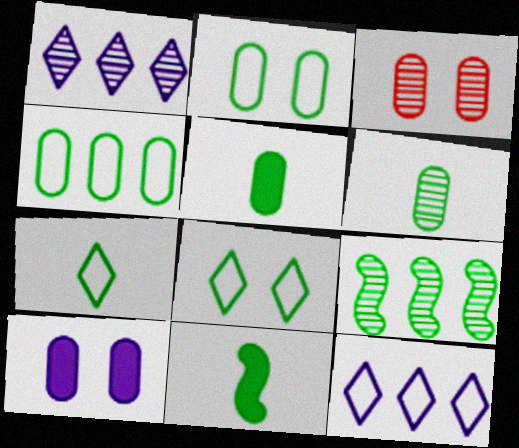[[2, 3, 10], 
[3, 11, 12], 
[5, 8, 9], 
[6, 7, 11]]